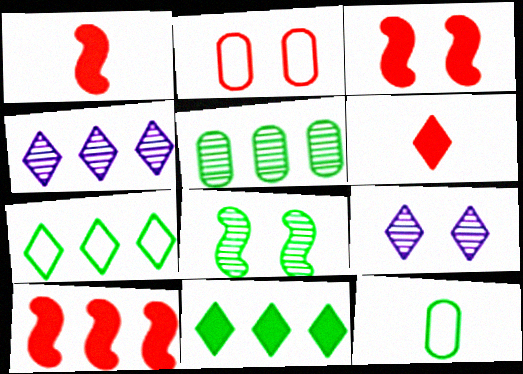[[1, 3, 10], 
[3, 4, 12], 
[6, 7, 9], 
[8, 11, 12], 
[9, 10, 12]]